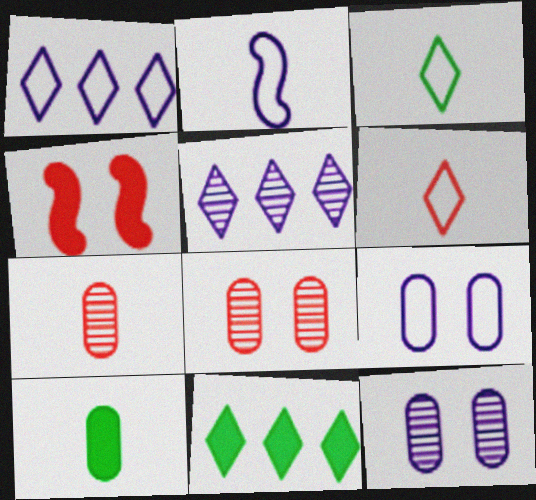[[1, 2, 9], 
[2, 8, 11]]